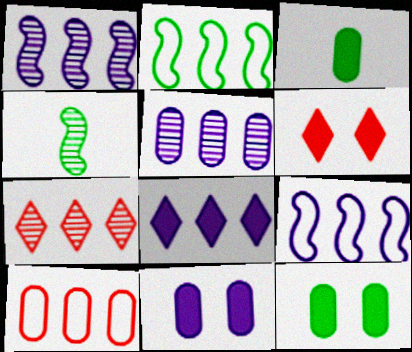[[5, 8, 9]]